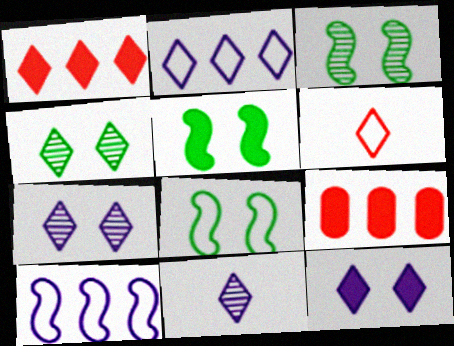[[2, 11, 12], 
[3, 5, 8], 
[8, 9, 11]]